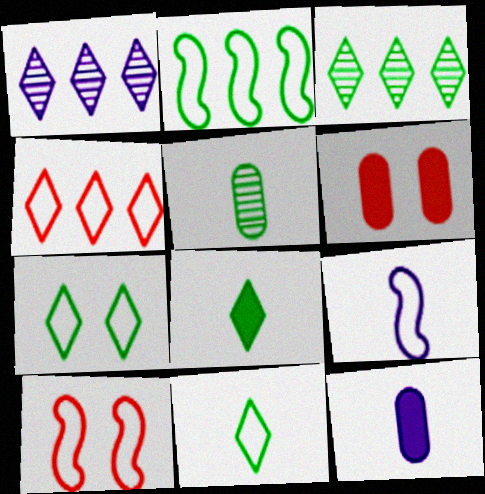[[2, 9, 10], 
[3, 6, 9], 
[3, 7, 8], 
[3, 10, 12]]